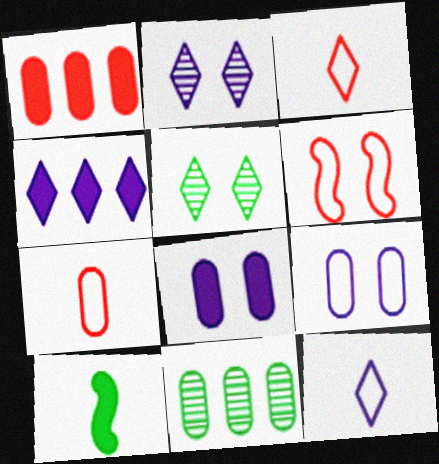[[2, 4, 12], 
[3, 4, 5], 
[5, 6, 8], 
[7, 8, 11]]